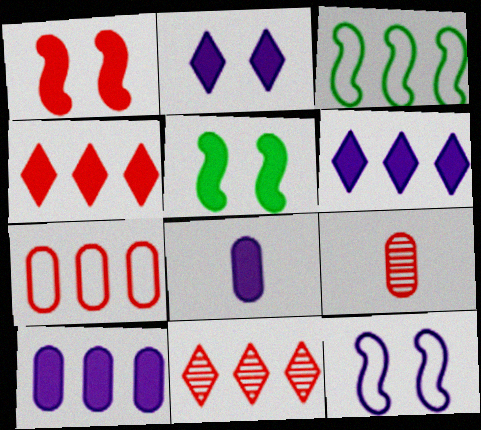[[2, 3, 9], 
[3, 10, 11], 
[4, 5, 8]]